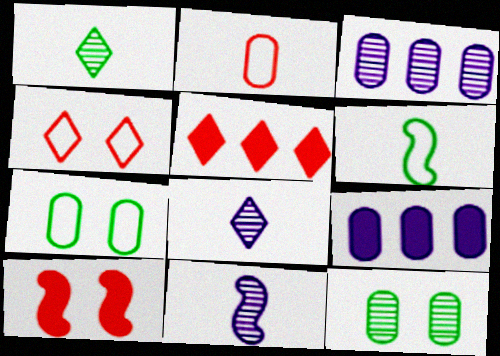[[2, 9, 12], 
[5, 7, 11]]